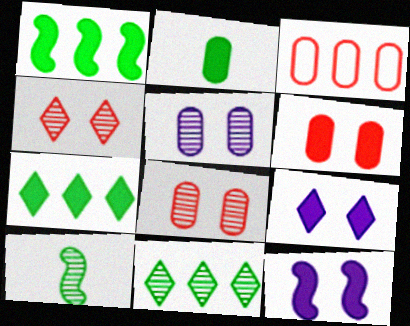[[2, 3, 5], 
[3, 9, 10]]